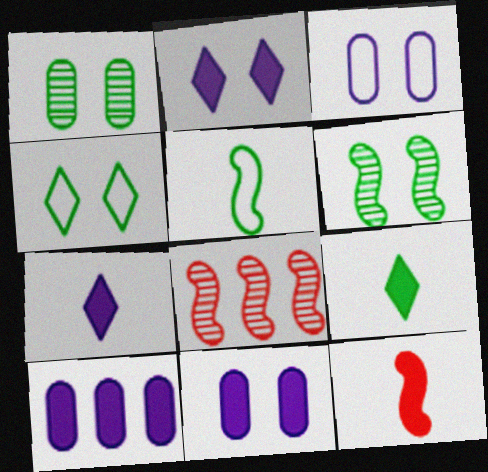[[3, 8, 9]]